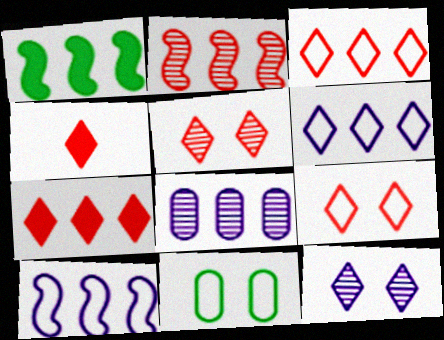[[1, 2, 10], 
[1, 3, 8], 
[3, 4, 5]]